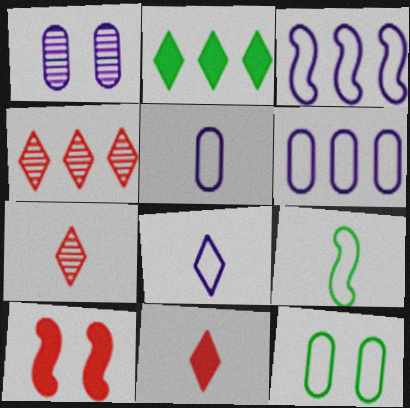[]